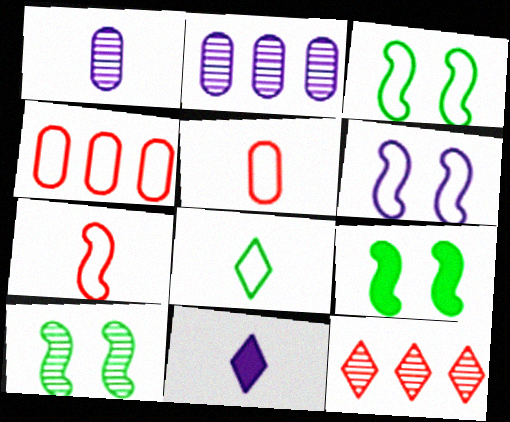[[1, 10, 12], 
[2, 6, 11], 
[3, 9, 10], 
[4, 6, 8], 
[4, 10, 11]]